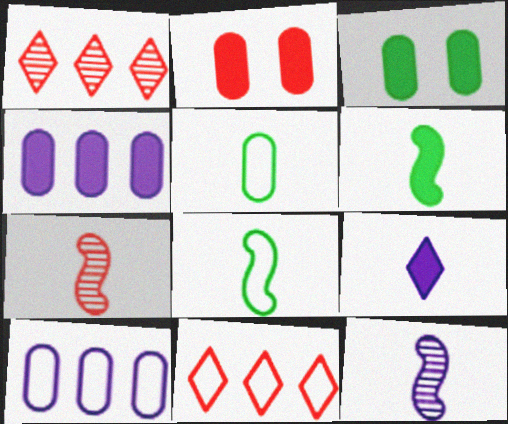[[2, 7, 11], 
[3, 11, 12], 
[5, 7, 9]]